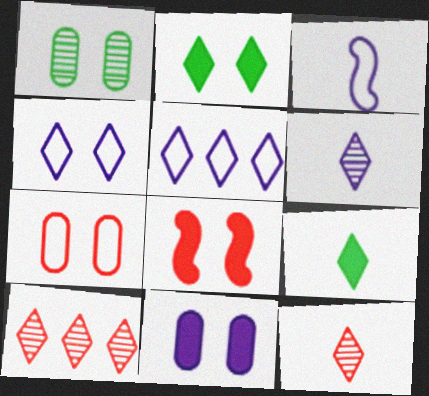[[1, 4, 8], 
[1, 7, 11], 
[2, 5, 12], 
[2, 8, 11], 
[4, 9, 10]]